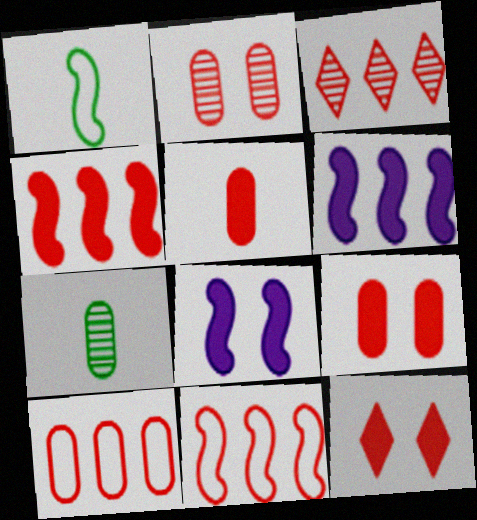[[2, 5, 10], 
[3, 4, 10], 
[4, 5, 12]]